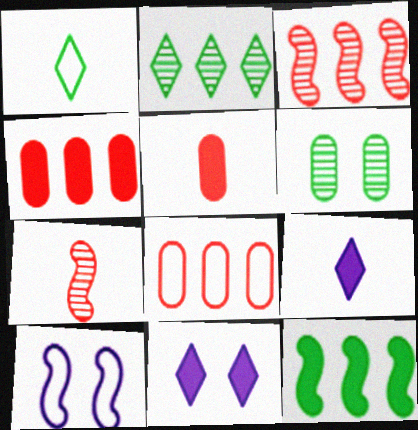[[1, 6, 12], 
[1, 8, 10], 
[2, 5, 10], 
[5, 11, 12], 
[7, 10, 12]]